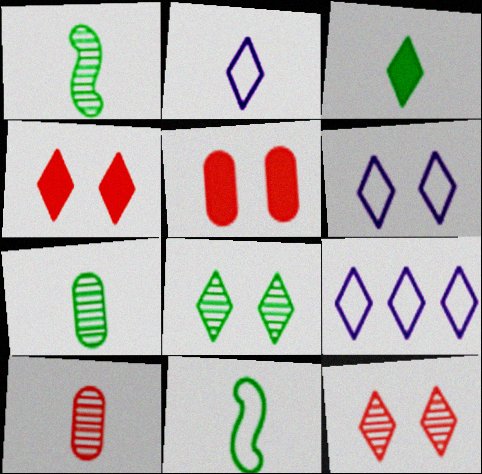[[1, 5, 9], 
[2, 6, 9], 
[3, 7, 11], 
[3, 9, 12], 
[4, 6, 8]]